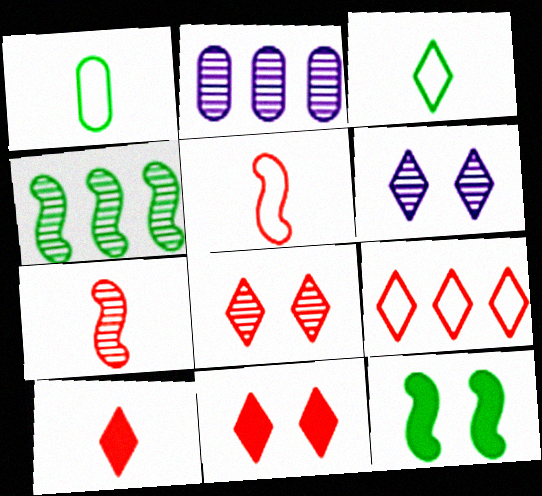[[8, 9, 10]]